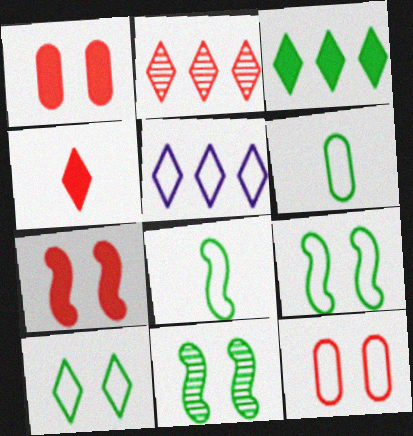[[2, 3, 5], 
[3, 6, 11], 
[5, 8, 12]]